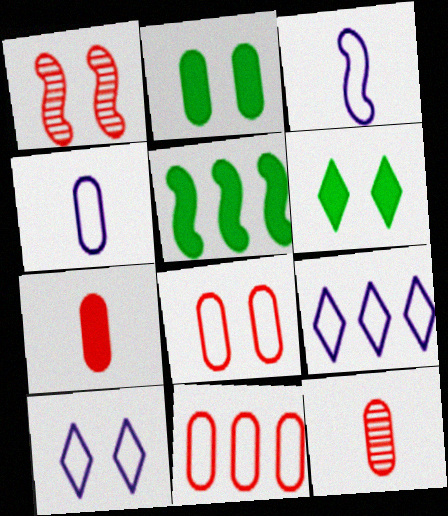[[1, 2, 10], 
[1, 3, 5], 
[5, 10, 12]]